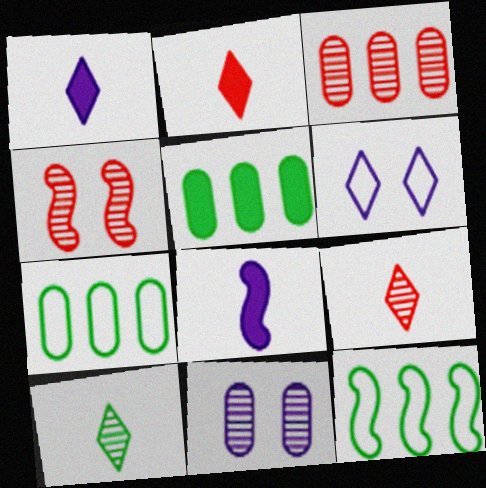[[1, 4, 7], 
[2, 11, 12], 
[3, 4, 9], 
[4, 8, 12]]